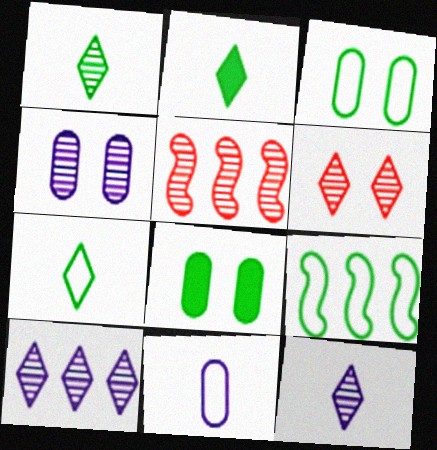[[1, 2, 7], 
[1, 4, 5], 
[1, 6, 10], 
[1, 8, 9], 
[3, 7, 9]]